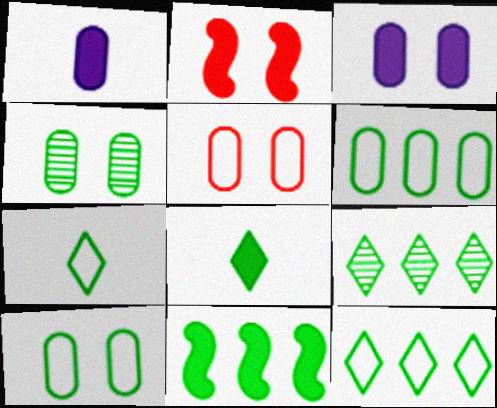[[3, 4, 5], 
[4, 7, 11], 
[6, 9, 11]]